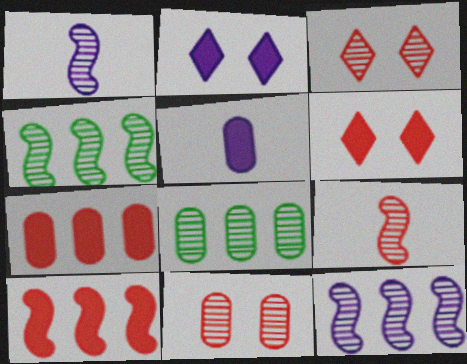[[1, 3, 8]]